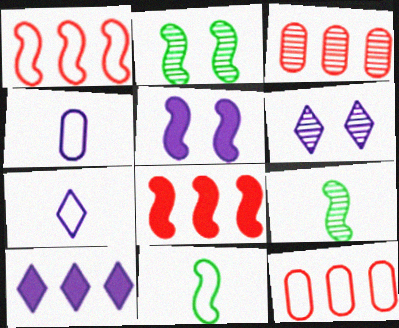[[1, 5, 9], 
[3, 6, 9], 
[6, 7, 10]]